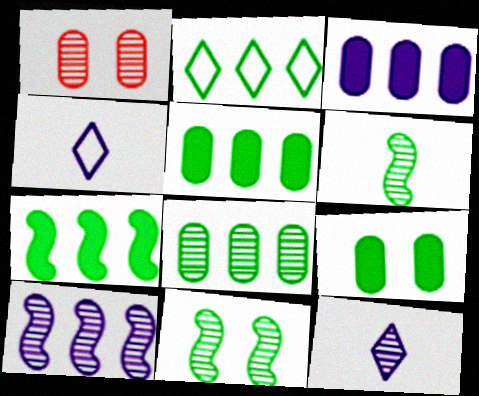[[1, 4, 7], 
[2, 6, 9], 
[2, 7, 8]]